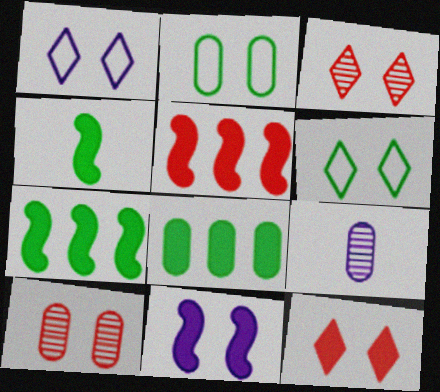[[2, 3, 11], 
[4, 5, 11], 
[5, 6, 9], 
[6, 10, 11]]